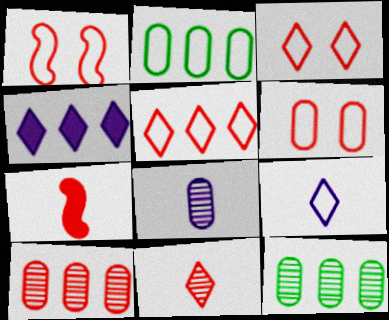[[1, 2, 9], 
[1, 3, 6], 
[3, 7, 10]]